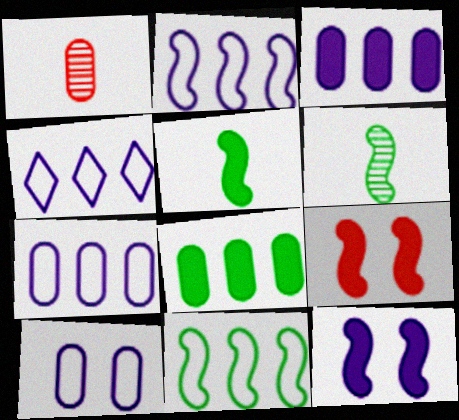[[1, 8, 10], 
[2, 4, 7], 
[2, 6, 9]]